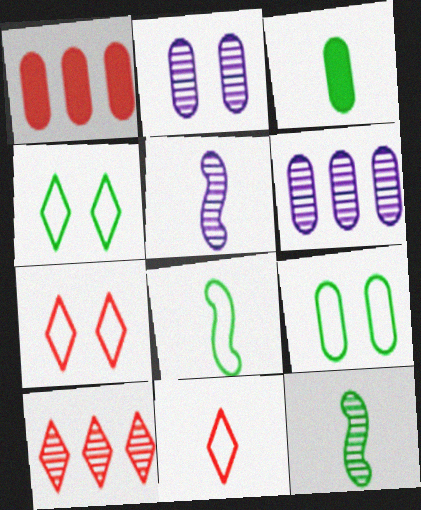[[1, 4, 5], 
[2, 10, 12], 
[3, 5, 11]]